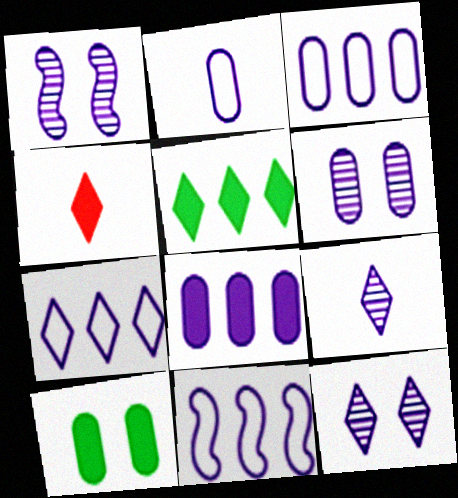[[1, 6, 12], 
[2, 6, 8], 
[3, 7, 11]]